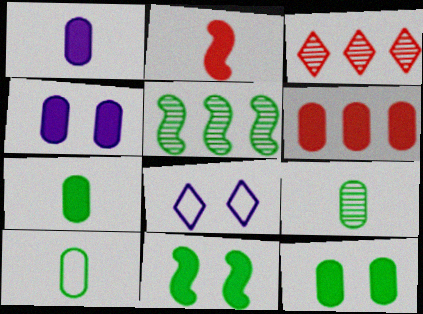[[1, 6, 12], 
[4, 6, 7], 
[7, 9, 10]]